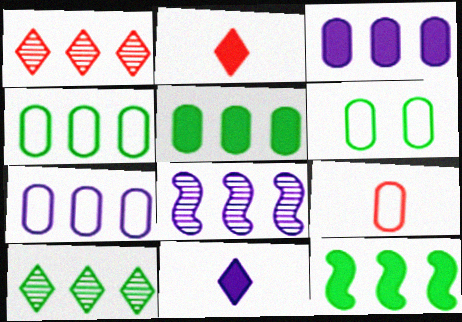[[1, 7, 12], 
[2, 6, 8], 
[4, 10, 12], 
[6, 7, 9]]